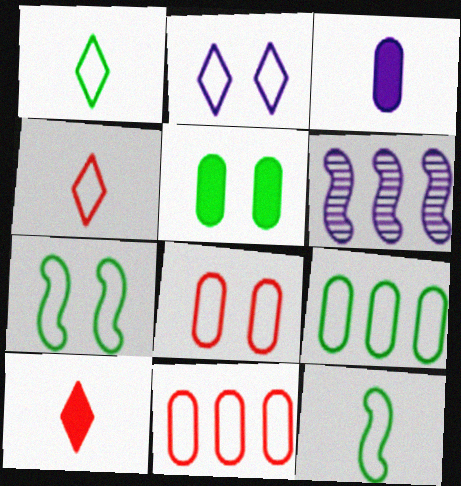[[1, 7, 9], 
[2, 3, 6], 
[2, 7, 8], 
[2, 11, 12], 
[4, 5, 6]]